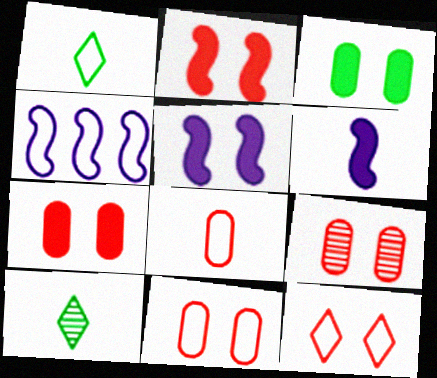[[1, 4, 11], 
[2, 9, 12], 
[4, 7, 10], 
[6, 8, 10], 
[7, 9, 11]]